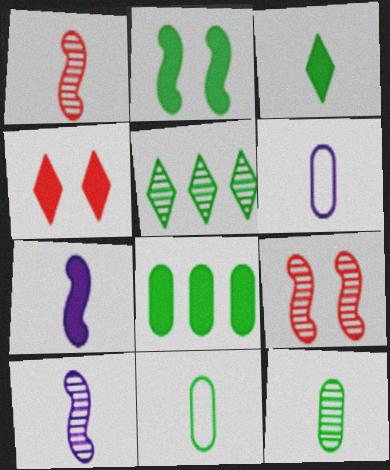[[1, 3, 6], 
[2, 3, 8], 
[2, 5, 11], 
[4, 7, 8]]